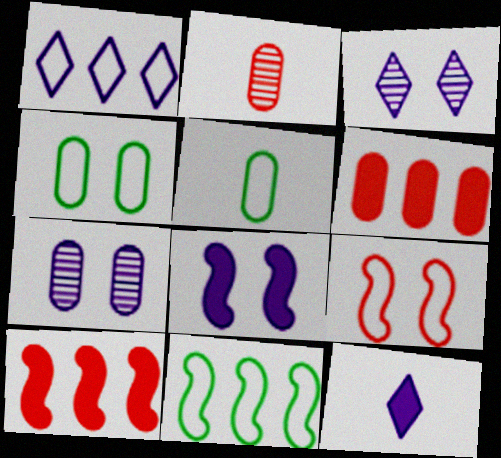[[1, 3, 12], 
[1, 5, 9], 
[3, 5, 10], 
[5, 6, 7]]